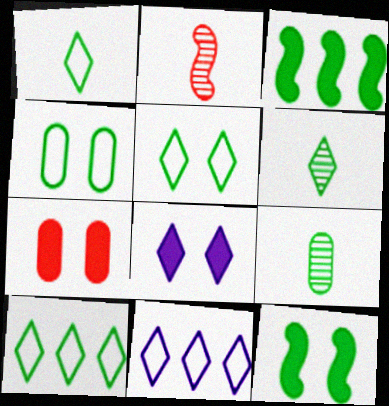[[1, 5, 10], 
[3, 4, 6], 
[3, 5, 9], 
[7, 8, 12], 
[9, 10, 12]]